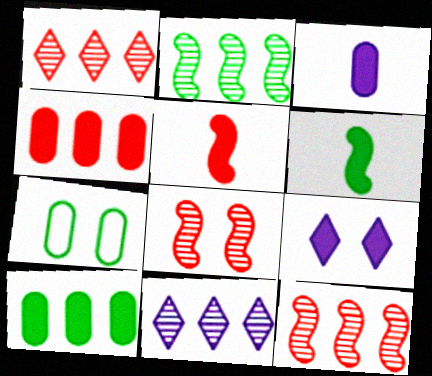[[4, 6, 9], 
[5, 7, 11], 
[5, 9, 10], 
[7, 8, 9]]